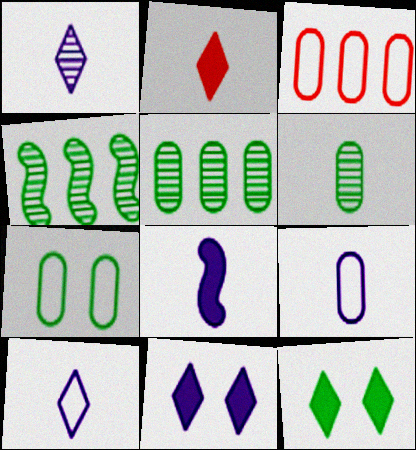[[1, 8, 9], 
[3, 7, 9]]